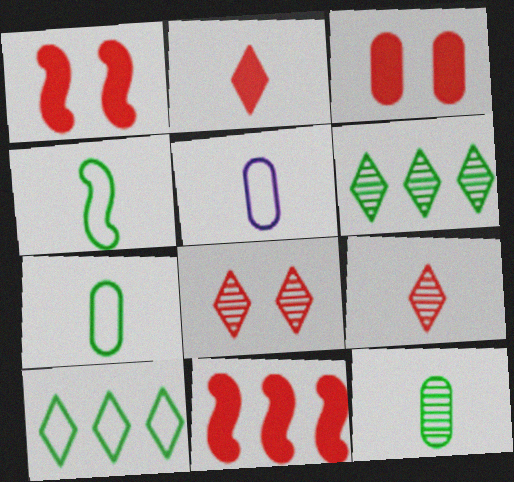[[1, 5, 6], 
[2, 3, 11]]